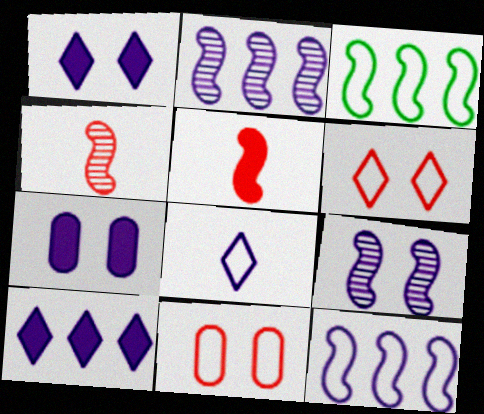[[2, 7, 8], 
[3, 5, 9], 
[3, 8, 11]]